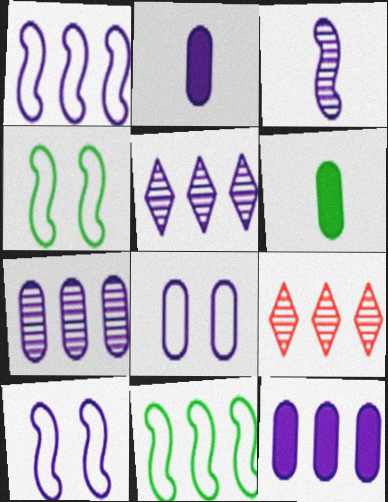[[1, 5, 12], 
[2, 4, 9], 
[2, 5, 10], 
[2, 7, 8], 
[6, 9, 10], 
[9, 11, 12]]